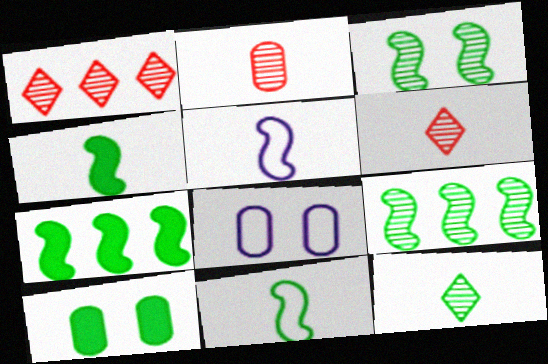[[1, 4, 8], 
[1, 5, 10], 
[3, 7, 11], 
[6, 7, 8]]